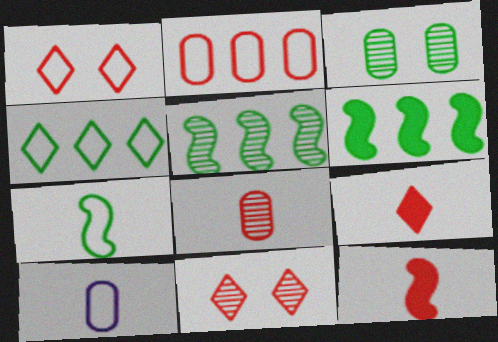[[2, 11, 12], 
[6, 10, 11]]